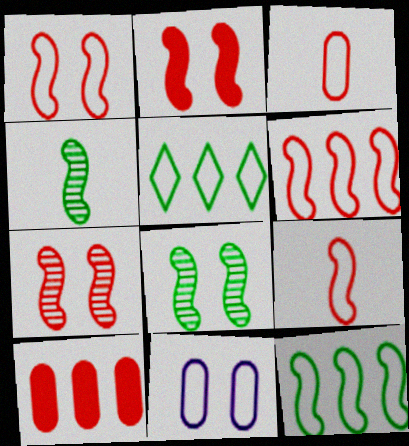[[1, 2, 7], 
[1, 6, 9], 
[5, 9, 11]]